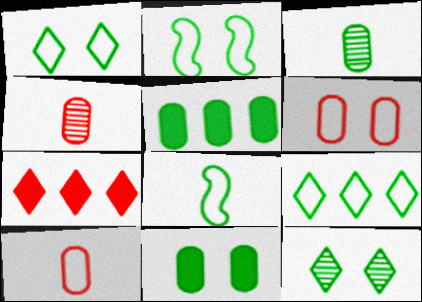[[2, 11, 12], 
[5, 8, 12]]